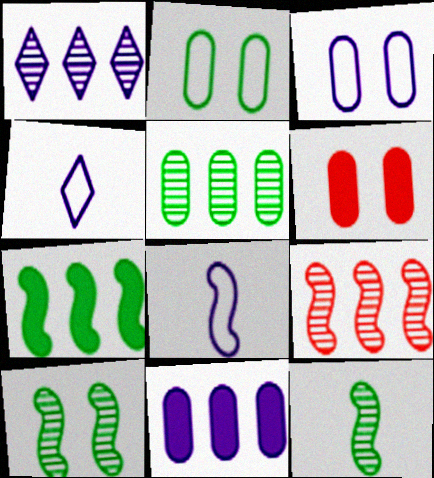[[1, 5, 9]]